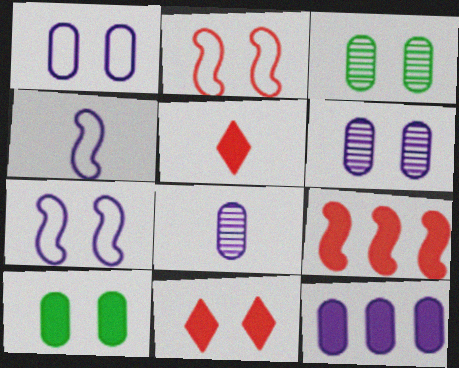[[1, 8, 12], 
[3, 7, 11]]